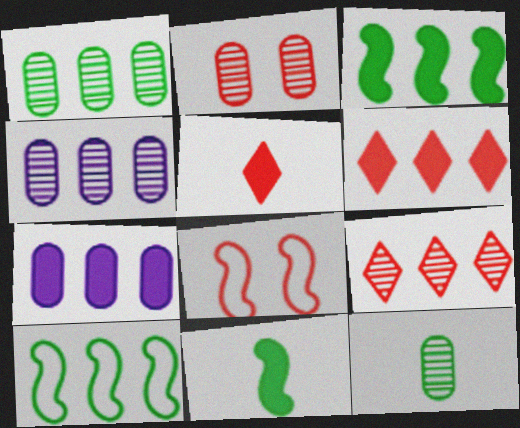[[2, 4, 12], 
[3, 6, 7], 
[4, 6, 10], 
[7, 9, 10]]